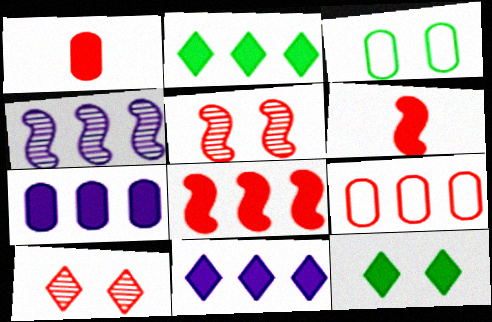[[2, 4, 9], 
[2, 7, 8], 
[6, 7, 12], 
[6, 9, 10]]